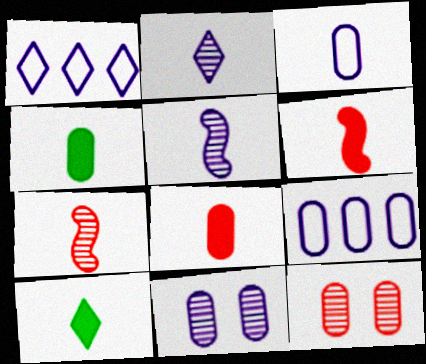[[3, 7, 10], 
[4, 9, 12]]